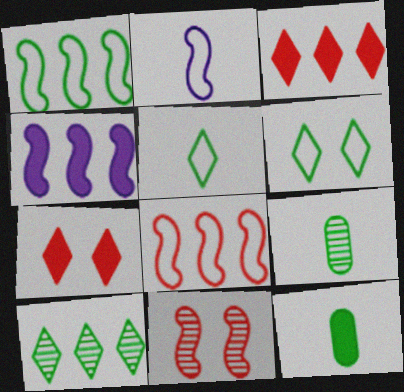[[4, 7, 12]]